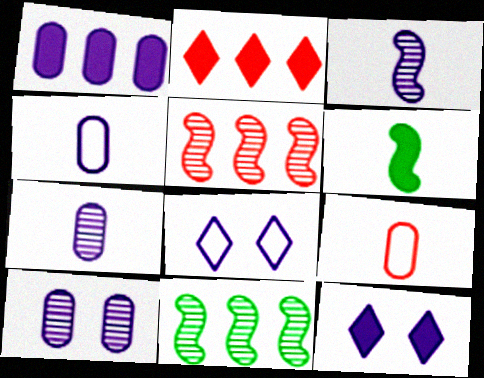[[1, 3, 8], 
[1, 4, 10], 
[9, 11, 12]]